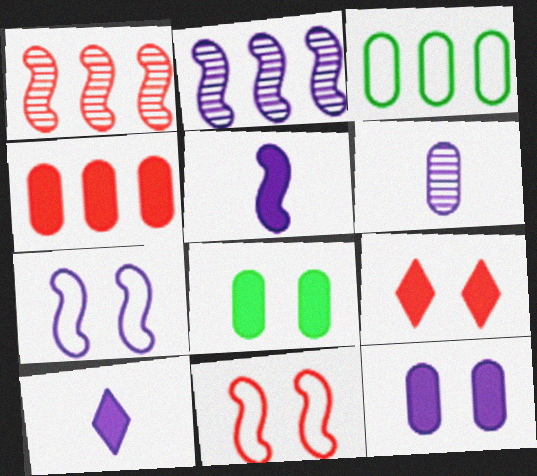[[2, 5, 7]]